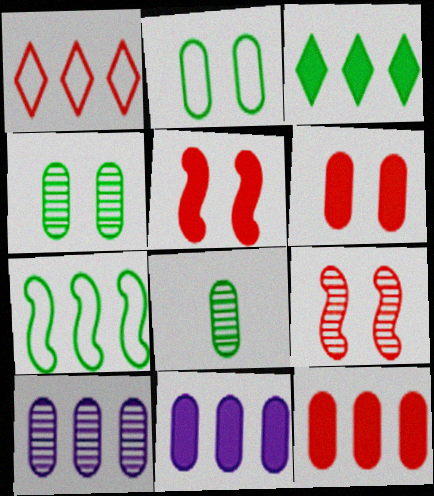[]